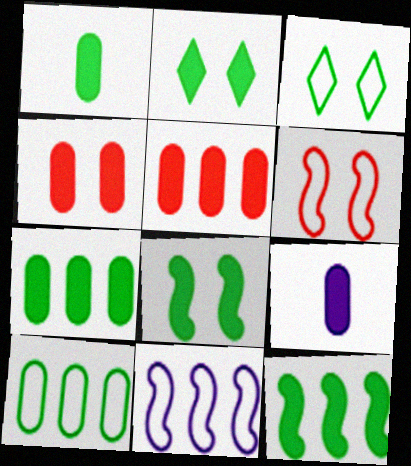[[1, 2, 12], 
[4, 7, 9]]